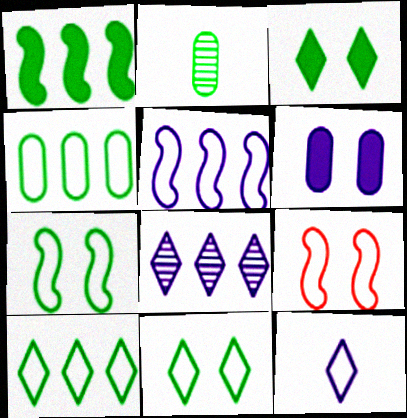[[1, 2, 11], 
[4, 9, 12]]